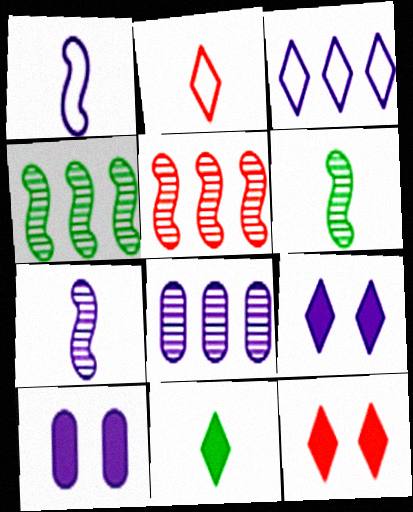[[1, 8, 9], 
[2, 4, 10], 
[3, 7, 10]]